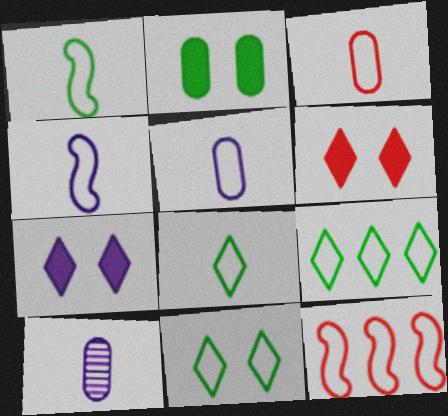[[3, 4, 8], 
[5, 11, 12], 
[8, 9, 11]]